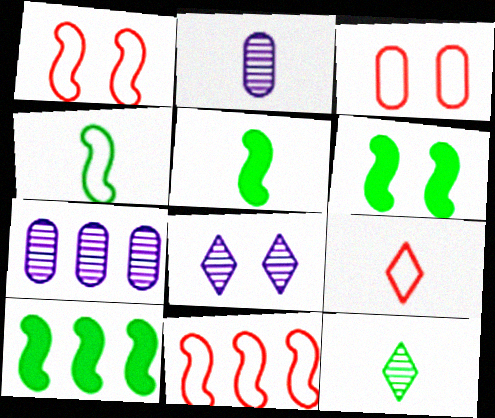[[2, 5, 9], 
[3, 6, 8], 
[3, 9, 11], 
[5, 6, 10], 
[6, 7, 9]]